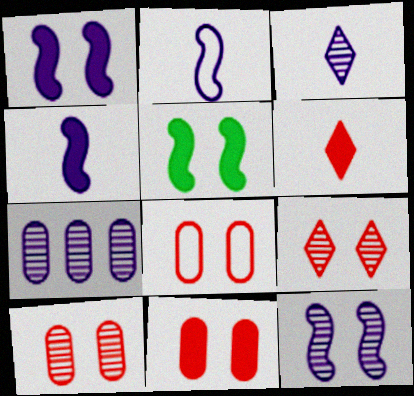[[3, 7, 12], 
[8, 10, 11]]